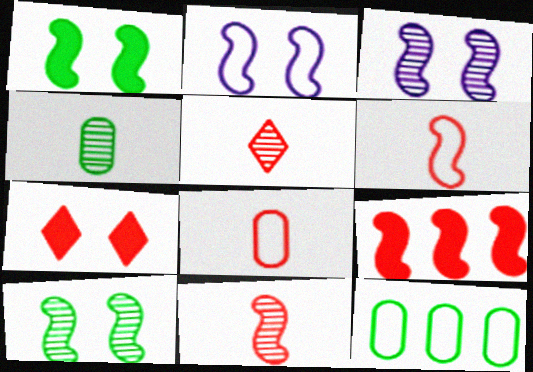[]